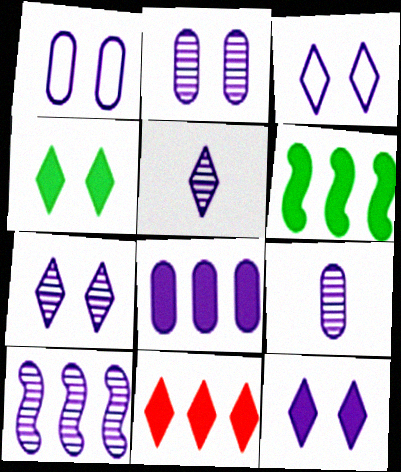[[1, 8, 9], 
[2, 5, 10], 
[3, 7, 12], 
[6, 8, 11], 
[7, 9, 10]]